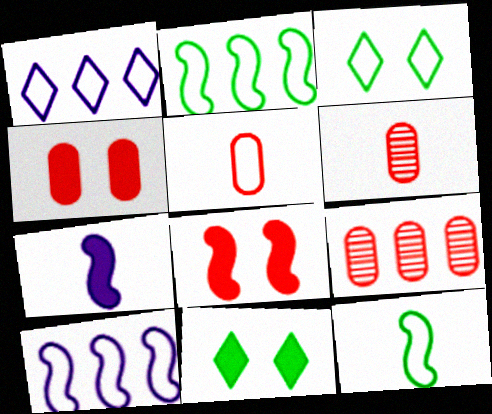[[3, 5, 10], 
[3, 7, 9], 
[4, 5, 9], 
[6, 10, 11]]